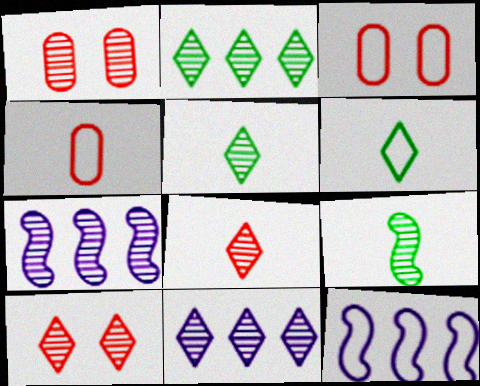[[1, 5, 7], 
[1, 9, 11], 
[3, 6, 12], 
[5, 10, 11]]